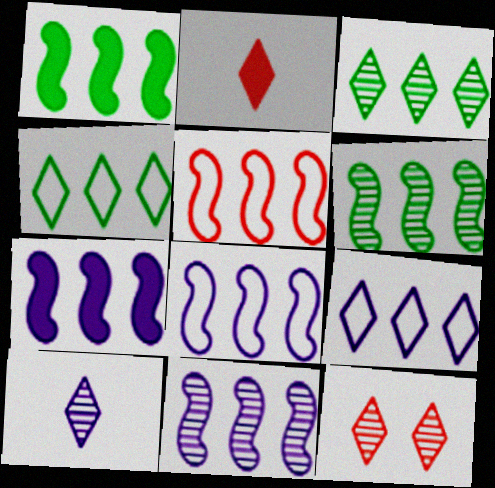[[1, 5, 11], 
[3, 10, 12], 
[5, 6, 7], 
[7, 8, 11]]